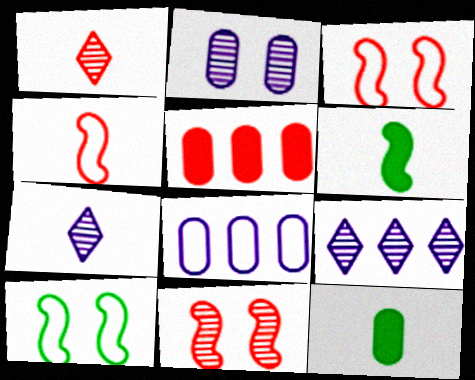[[1, 3, 5], 
[3, 9, 12], 
[4, 7, 12], 
[5, 7, 10]]